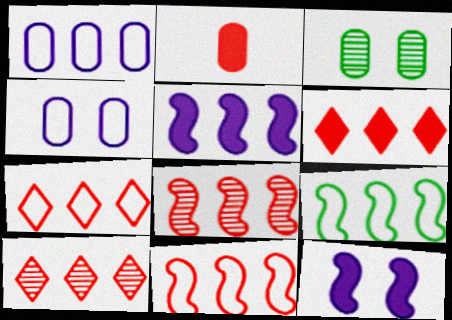[[1, 2, 3], 
[1, 7, 9], 
[5, 8, 9], 
[6, 7, 10]]